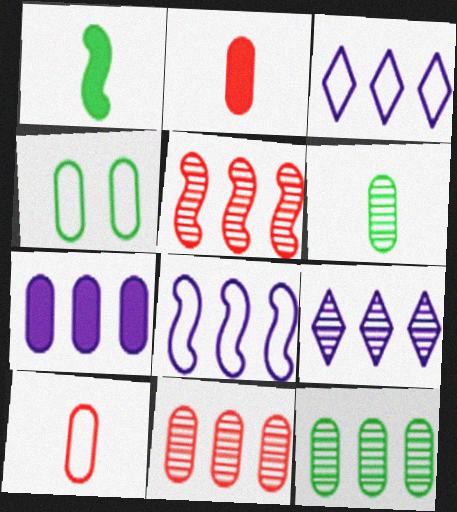[[5, 9, 12], 
[7, 8, 9]]